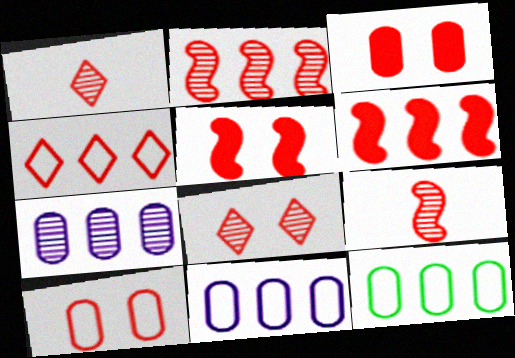[[1, 6, 10], 
[3, 4, 9], 
[5, 8, 10]]